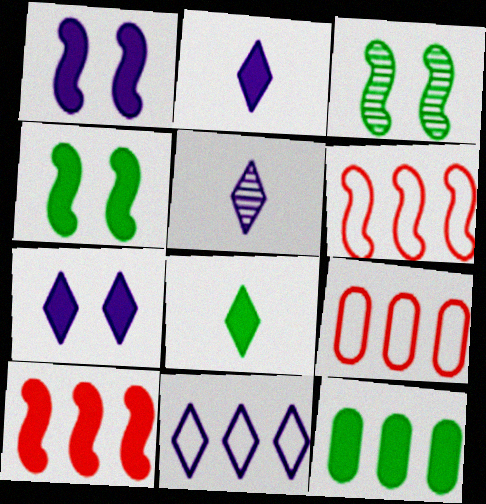[[2, 3, 9], 
[4, 5, 9], 
[4, 8, 12], 
[5, 7, 11]]